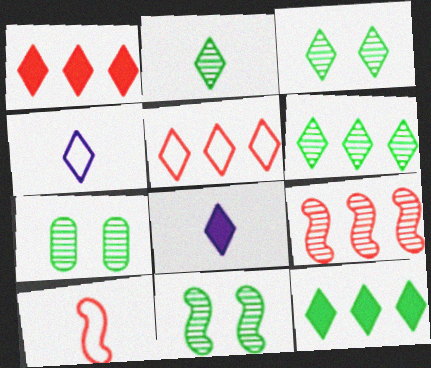[[1, 3, 4], 
[2, 3, 6], 
[3, 5, 8], 
[3, 7, 11]]